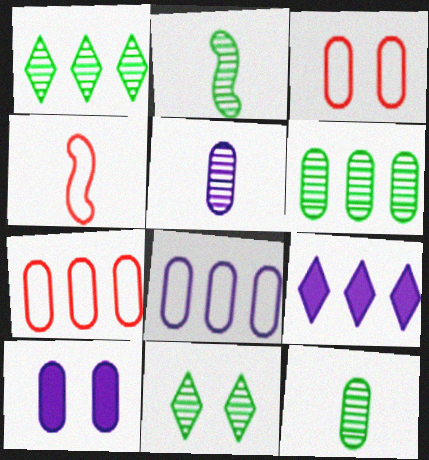[[1, 4, 10], 
[2, 3, 9], 
[2, 6, 11], 
[5, 8, 10], 
[7, 10, 12]]